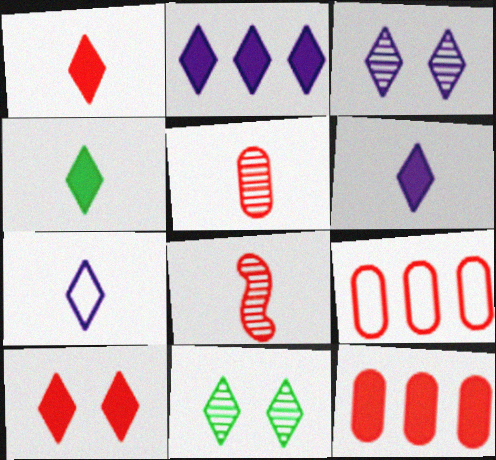[[1, 4, 6], 
[2, 3, 7], 
[2, 4, 10], 
[8, 9, 10]]